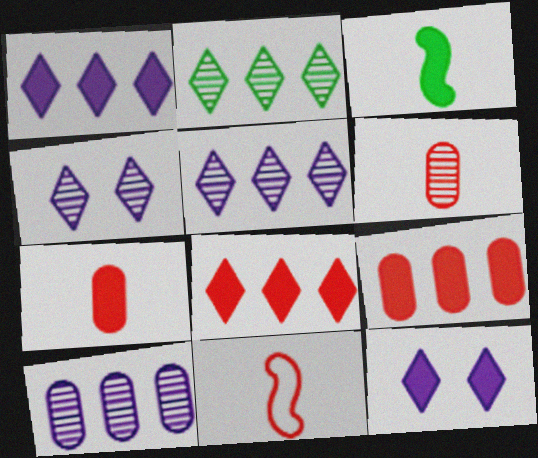[[3, 9, 12]]